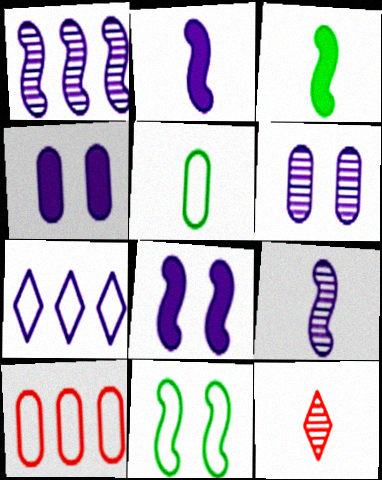[[2, 5, 12], 
[2, 6, 7], 
[4, 7, 9]]